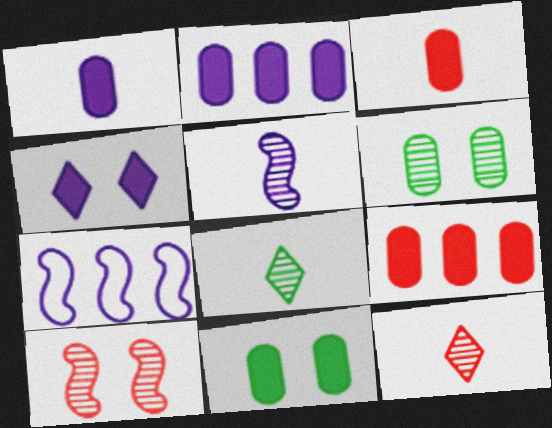[[1, 9, 11], 
[2, 3, 11], 
[7, 11, 12]]